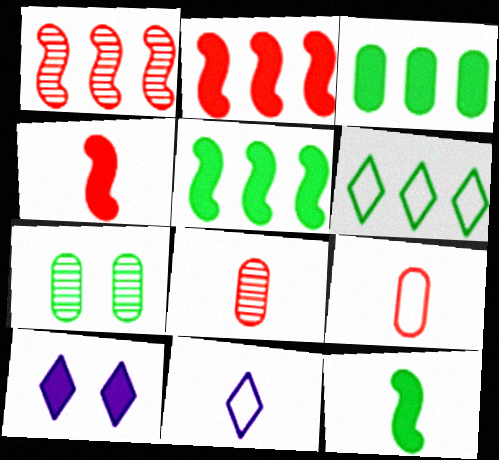[[2, 7, 11], 
[3, 4, 10], 
[6, 7, 12], 
[8, 11, 12]]